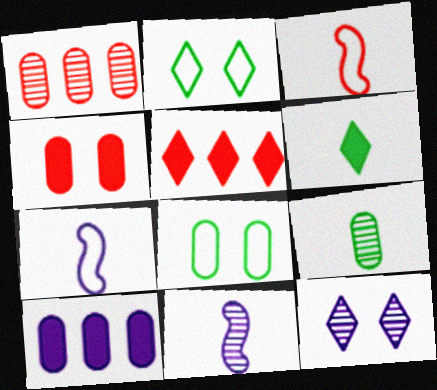[[5, 8, 11], 
[7, 10, 12]]